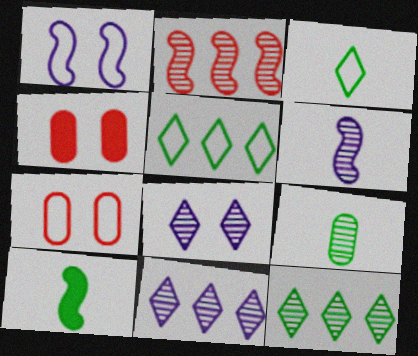[[1, 2, 10], 
[2, 8, 9], 
[3, 9, 10], 
[4, 5, 6], 
[7, 10, 11]]